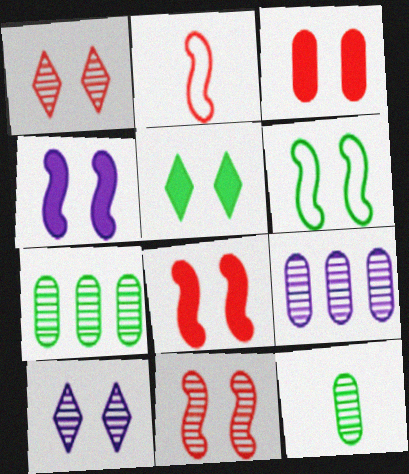[[2, 5, 9], 
[3, 4, 5], 
[3, 6, 10], 
[4, 6, 11]]